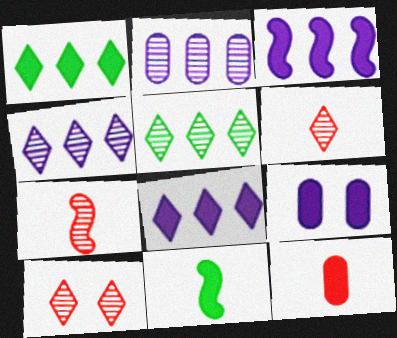[]